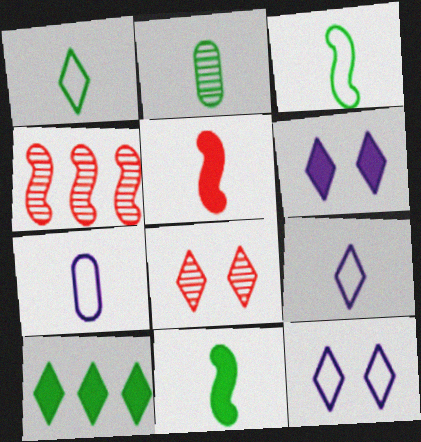[[1, 2, 11], 
[2, 5, 9], 
[8, 9, 10]]